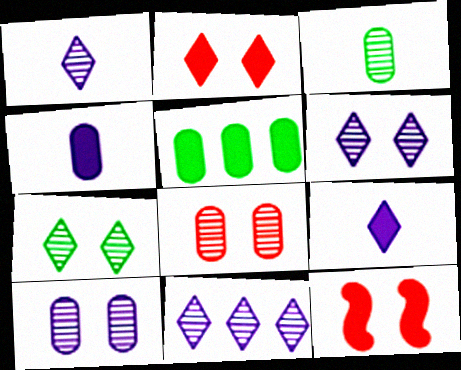[[1, 6, 11], 
[5, 9, 12]]